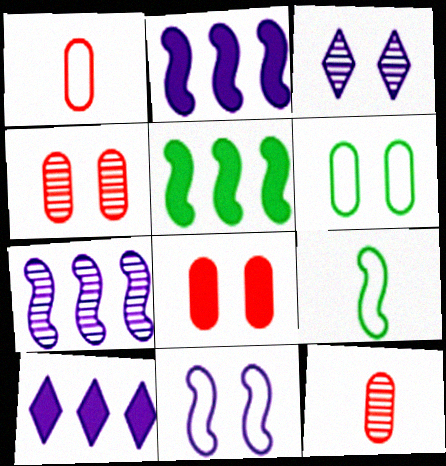[[1, 3, 5], 
[4, 9, 10]]